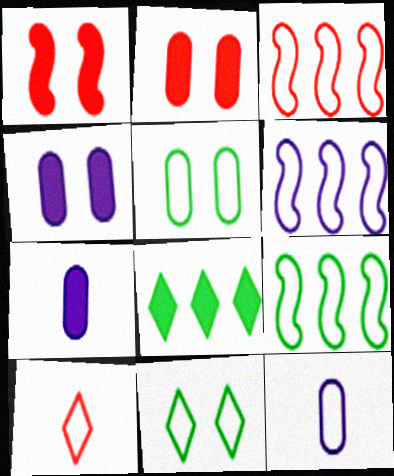[[1, 7, 8], 
[3, 6, 9], 
[3, 11, 12], 
[5, 6, 10]]